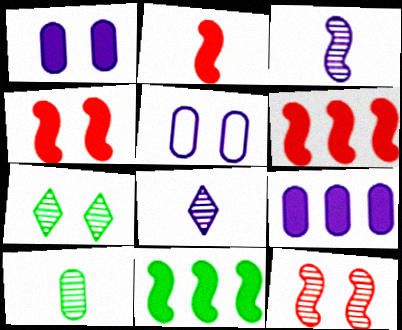[[2, 4, 6], 
[4, 5, 7]]